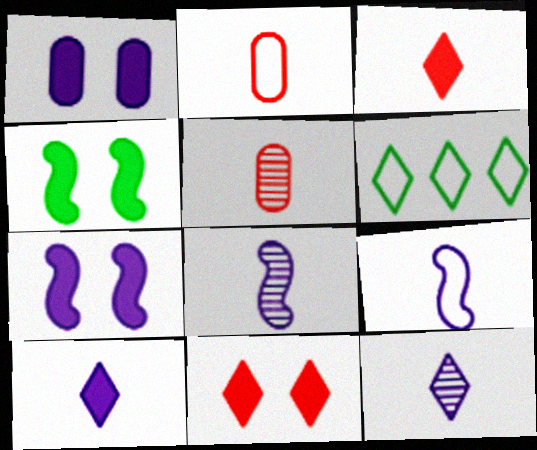[[1, 4, 11], 
[5, 6, 7], 
[6, 11, 12]]